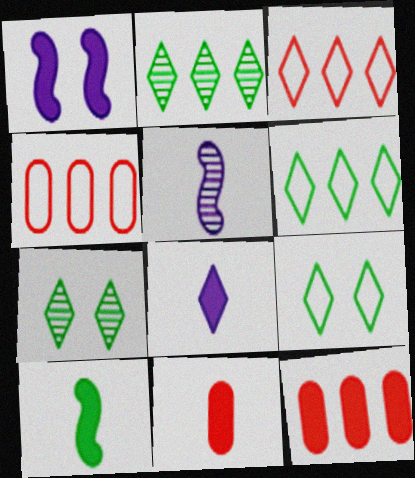[[3, 7, 8], 
[5, 9, 12], 
[8, 10, 11]]